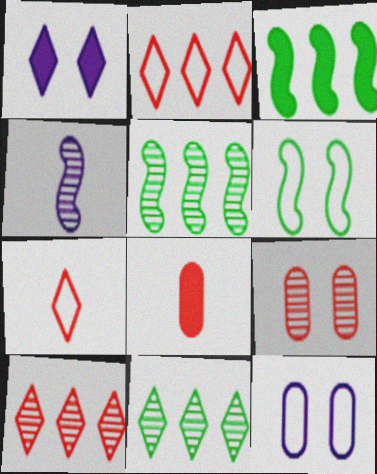[[1, 3, 8], 
[1, 6, 9], 
[1, 7, 11], 
[4, 9, 11]]